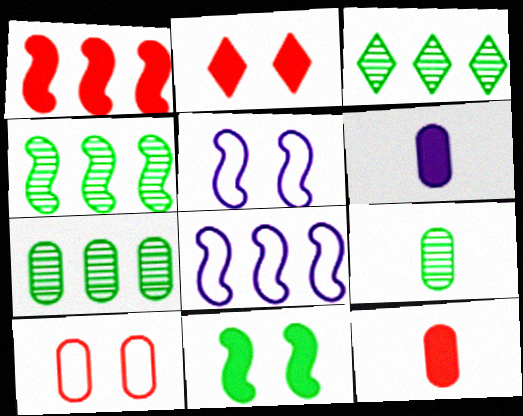[[1, 2, 12], 
[1, 4, 8], 
[2, 8, 9], 
[3, 4, 7], 
[3, 5, 12], 
[6, 7, 10]]